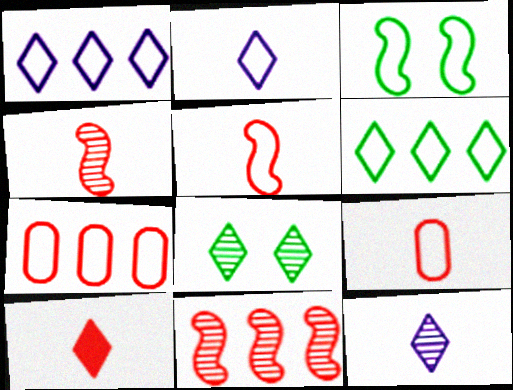[[1, 3, 9], 
[1, 8, 10], 
[2, 3, 7], 
[4, 9, 10]]